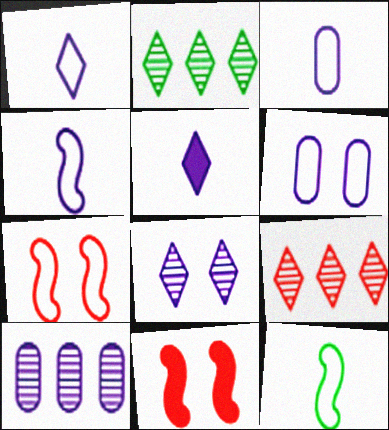[[1, 3, 4], 
[2, 3, 11]]